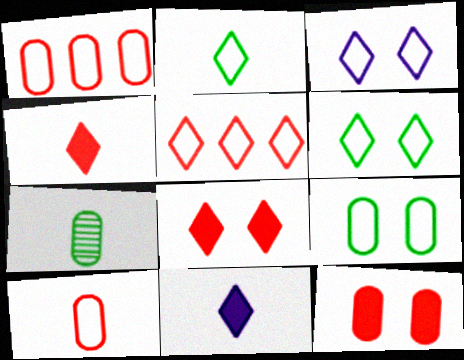[[2, 3, 5]]